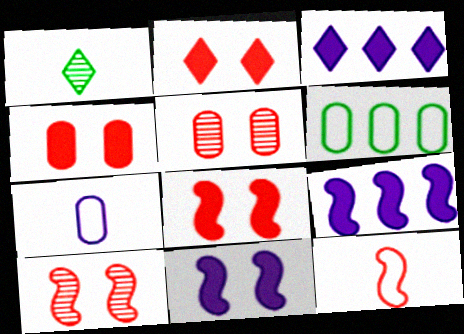[[2, 4, 8]]